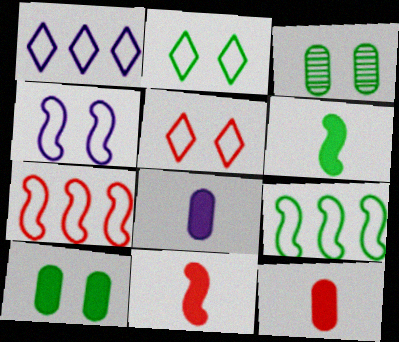[[1, 3, 11]]